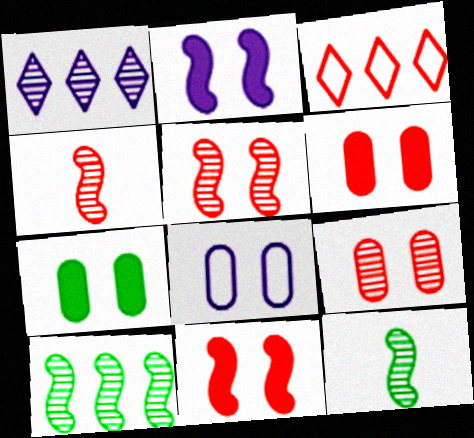[[1, 9, 12], 
[3, 4, 6], 
[7, 8, 9]]